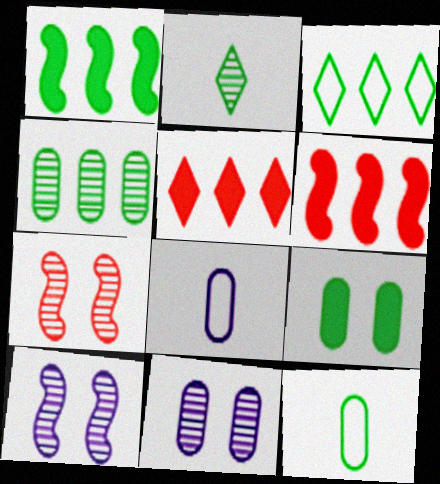[[1, 3, 4], 
[4, 9, 12], 
[5, 10, 12]]